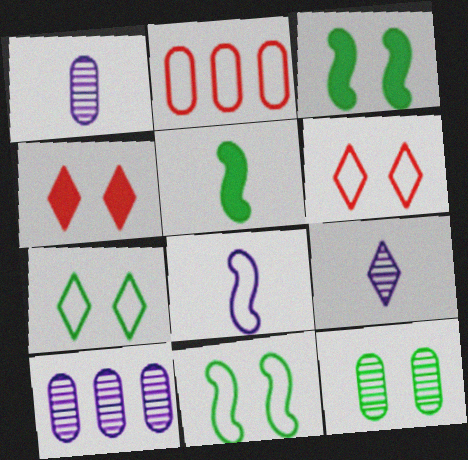[[2, 3, 9], 
[2, 7, 8], 
[3, 7, 12], 
[5, 6, 10]]